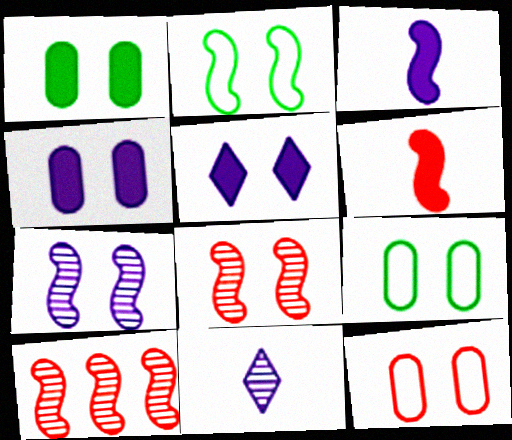[[2, 3, 10], 
[5, 8, 9]]